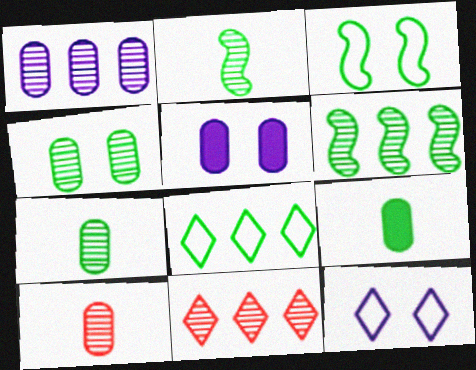[[1, 4, 10], 
[1, 6, 11]]